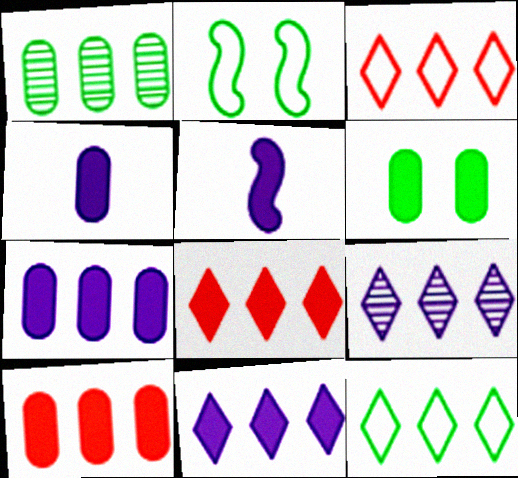[[4, 6, 10], 
[5, 6, 8], 
[8, 9, 12]]